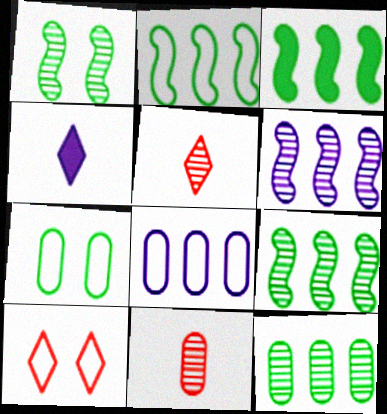[[2, 3, 9]]